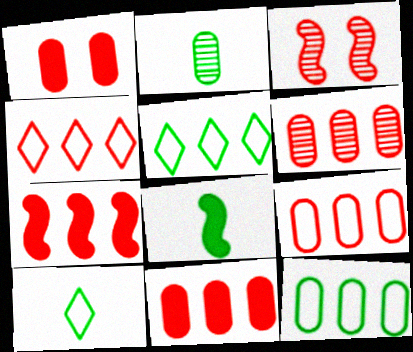[[2, 8, 10], 
[4, 6, 7], 
[6, 9, 11]]